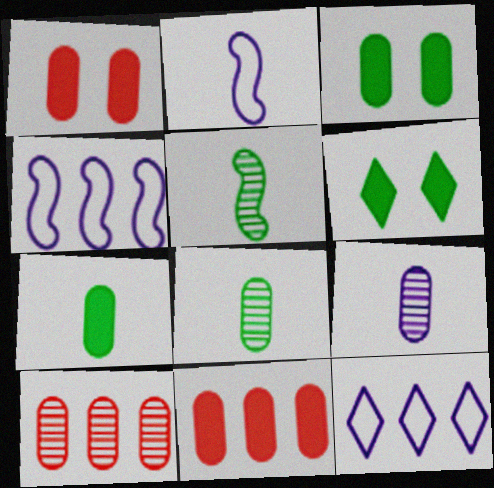[[1, 5, 12], 
[2, 6, 10]]